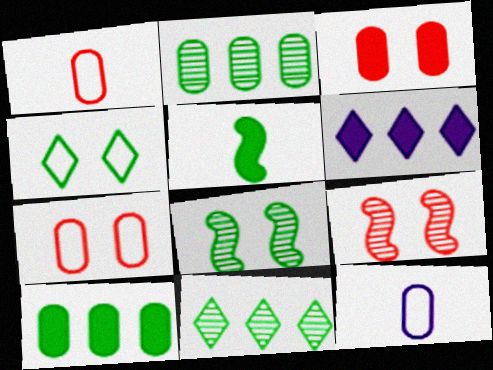[[1, 6, 8], 
[2, 3, 12], 
[2, 4, 5], 
[3, 5, 6]]